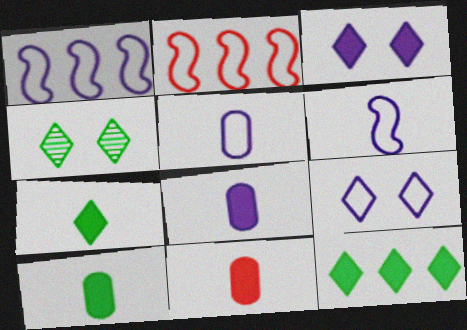[[1, 4, 11], 
[1, 5, 9], 
[2, 4, 8], 
[8, 10, 11]]